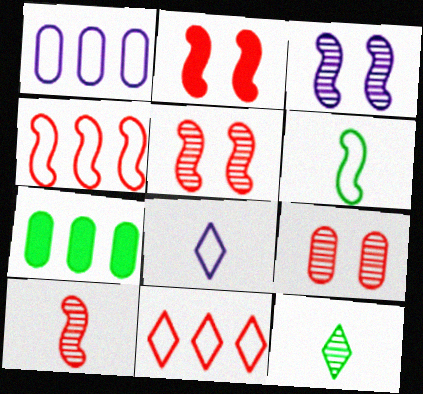[[1, 2, 12], 
[2, 4, 10], 
[5, 7, 8]]